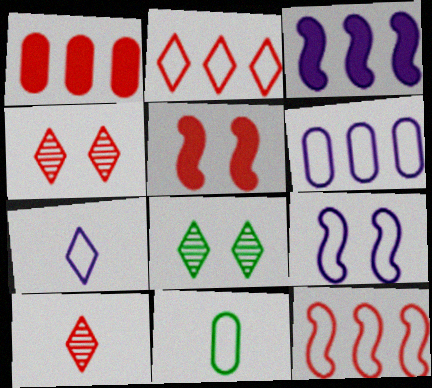[[2, 9, 11], 
[3, 4, 11], 
[6, 7, 9]]